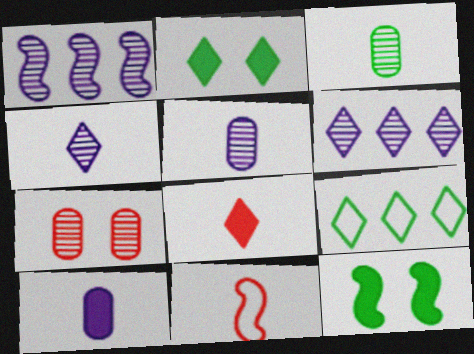[[1, 11, 12], 
[3, 9, 12]]